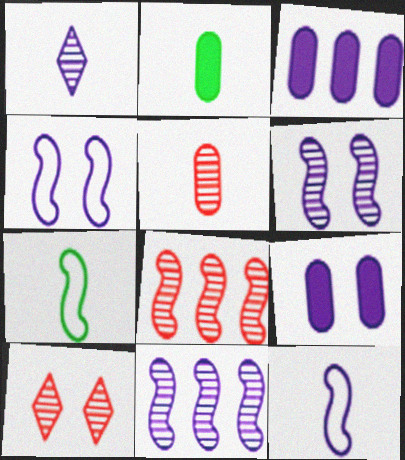[[1, 3, 4], 
[3, 7, 10], 
[5, 8, 10]]